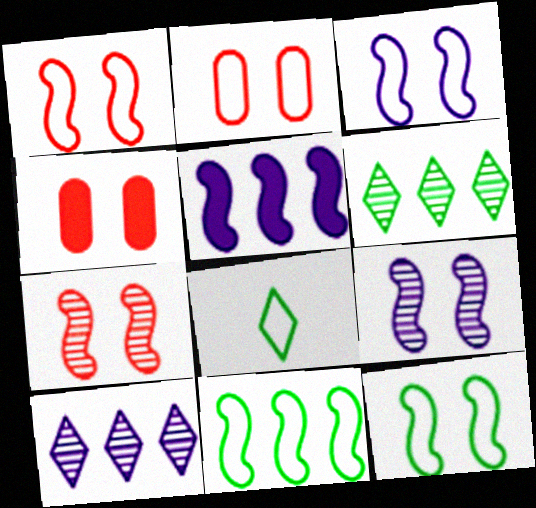[[1, 3, 12]]